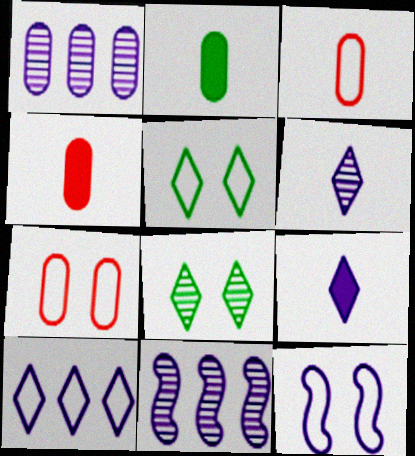[[1, 2, 7], 
[1, 9, 12], 
[4, 5, 11], 
[5, 7, 12]]